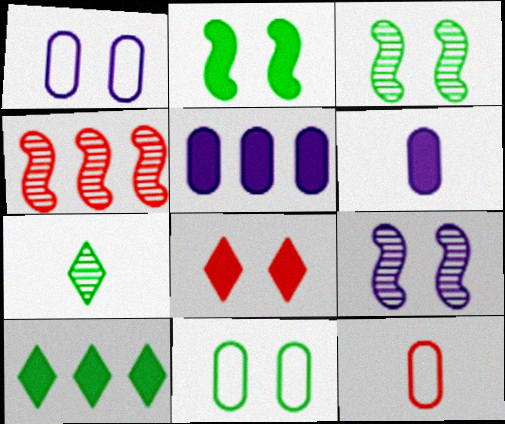[[1, 3, 8], 
[4, 8, 12], 
[8, 9, 11], 
[9, 10, 12]]